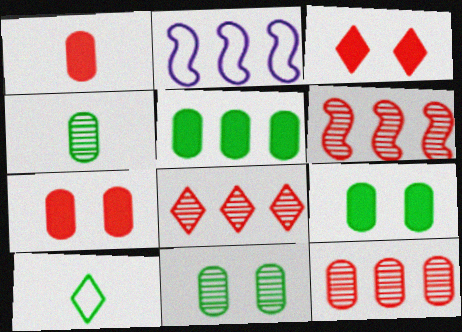[[2, 3, 4], 
[2, 5, 8], 
[6, 8, 12]]